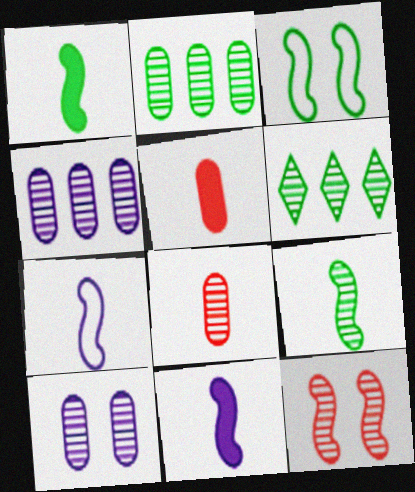[[2, 8, 10]]